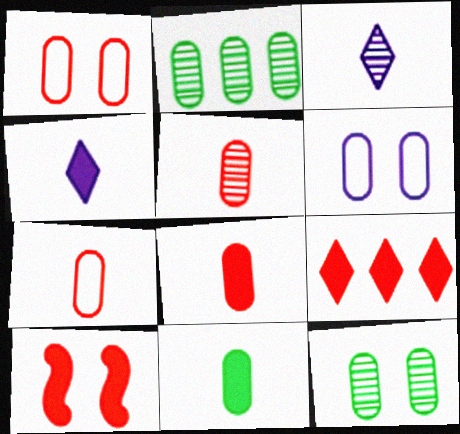[[2, 6, 8], 
[5, 7, 8], 
[8, 9, 10]]